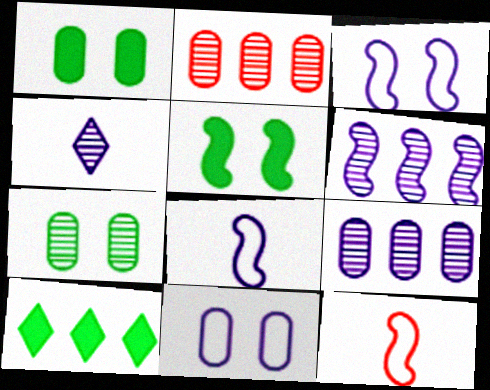[[5, 6, 12]]